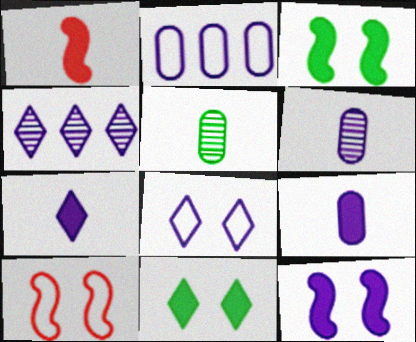[[4, 7, 8]]